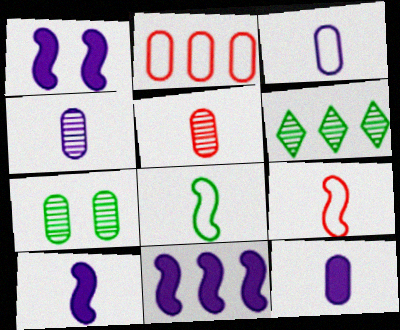[[1, 10, 11], 
[2, 6, 11], 
[2, 7, 12], 
[3, 4, 12]]